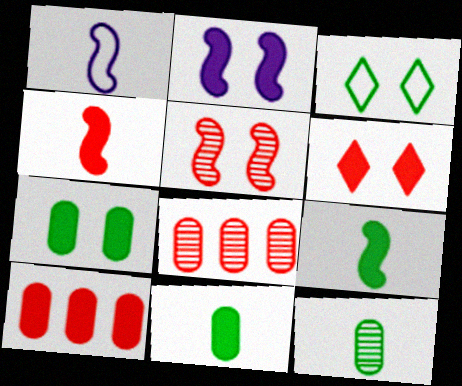[[2, 6, 7], 
[4, 6, 10]]